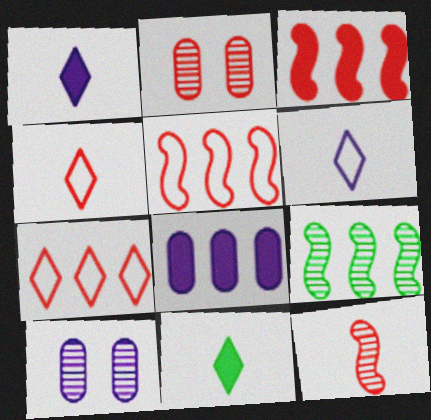[[2, 3, 4], 
[5, 10, 11], 
[7, 8, 9]]